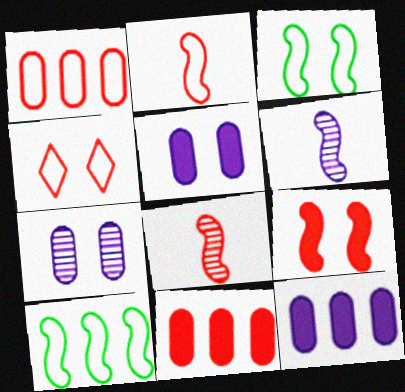[[1, 2, 4], 
[4, 8, 11], 
[6, 9, 10]]